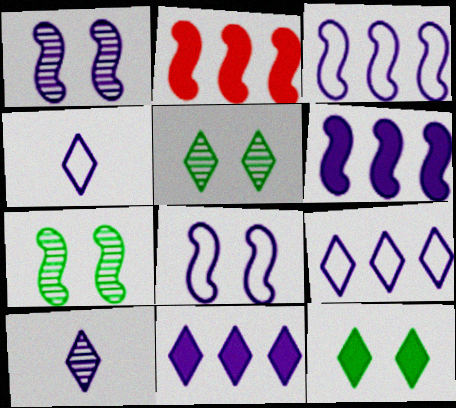[]